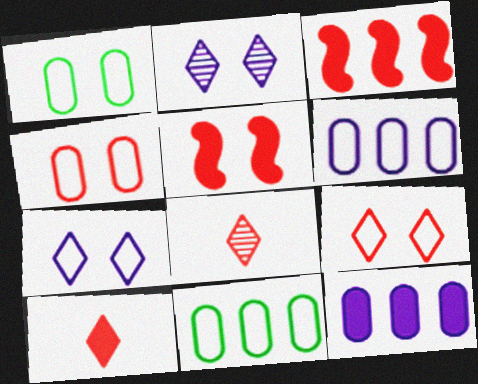[[1, 2, 5], 
[3, 4, 8]]